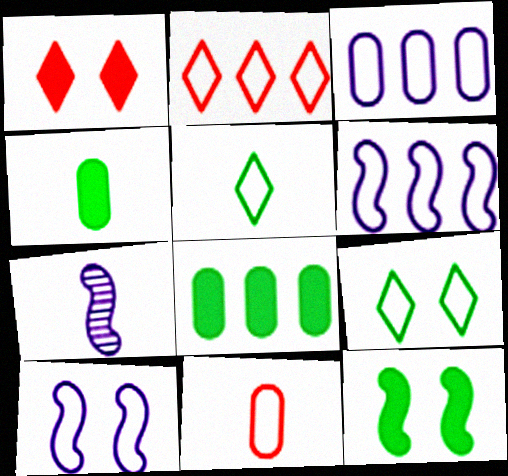[[6, 9, 11]]